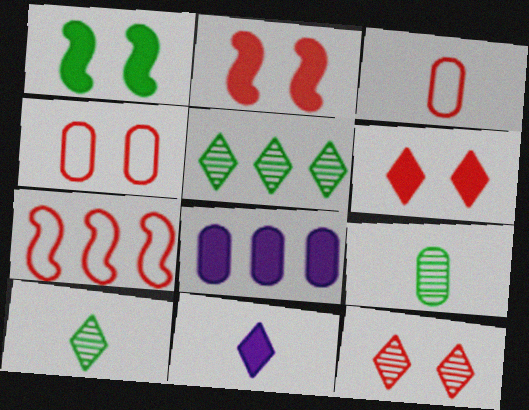[[2, 4, 12], 
[4, 8, 9], 
[5, 7, 8]]